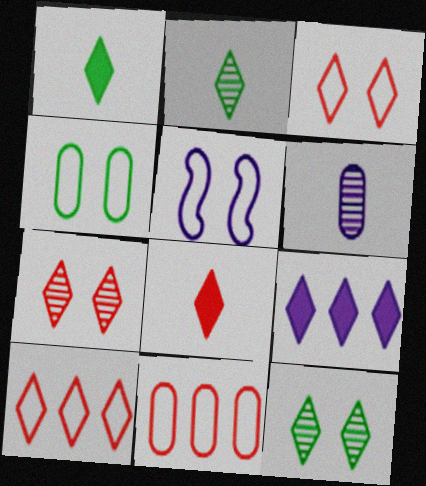[[2, 3, 9], 
[3, 4, 5], 
[5, 6, 9], 
[7, 8, 10]]